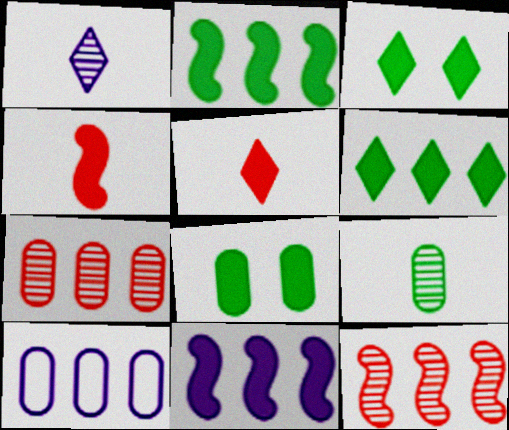[[5, 8, 11], 
[6, 10, 12]]